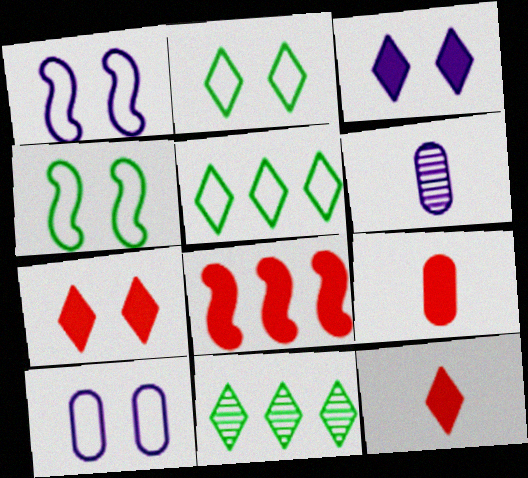[[1, 9, 11], 
[2, 6, 8], 
[7, 8, 9]]